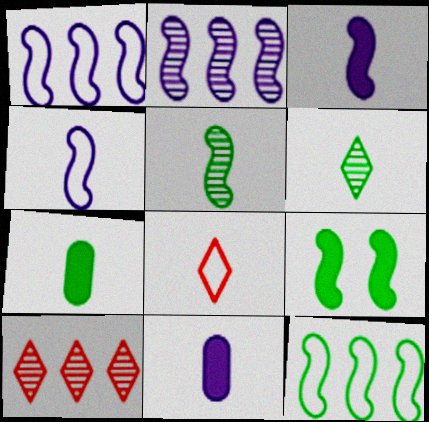[[5, 8, 11], 
[5, 9, 12]]